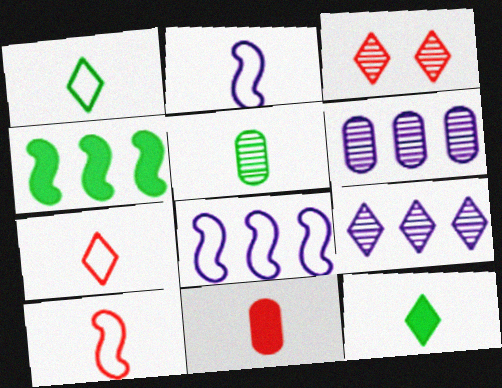[]